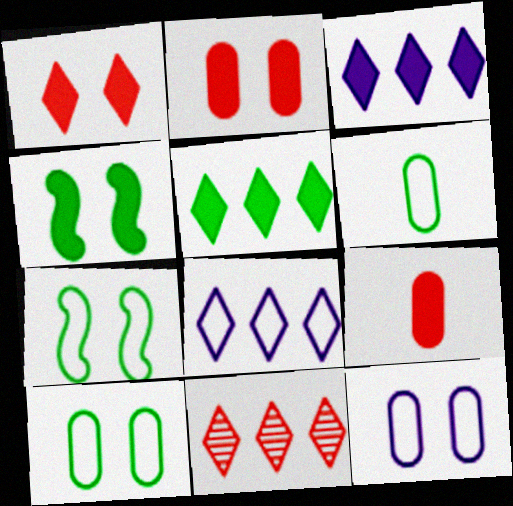[[3, 4, 9], 
[5, 8, 11]]